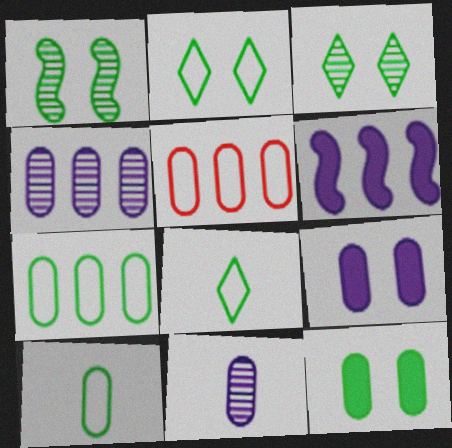[[1, 2, 12], 
[5, 11, 12]]